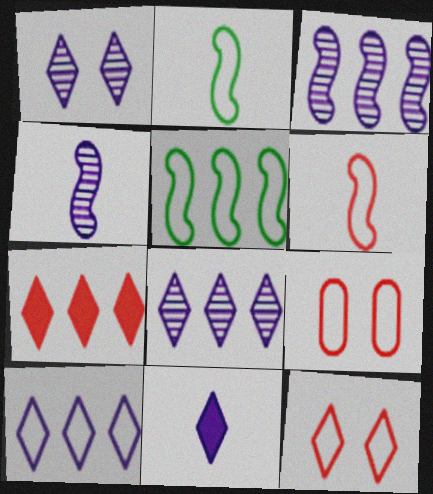[[1, 10, 11], 
[2, 9, 10]]